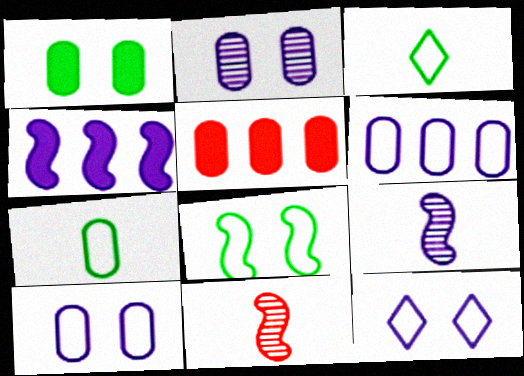[[2, 5, 7], 
[4, 8, 11]]